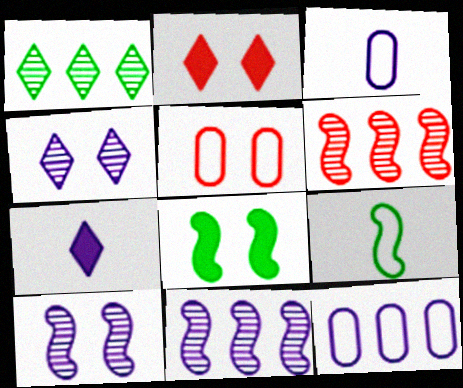[[4, 5, 8], 
[7, 10, 12]]